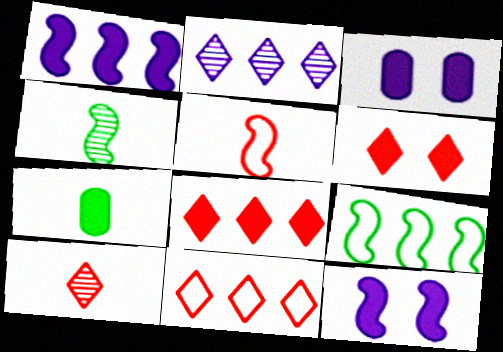[[1, 6, 7], 
[3, 4, 11], 
[3, 9, 10], 
[6, 10, 11], 
[7, 8, 12]]